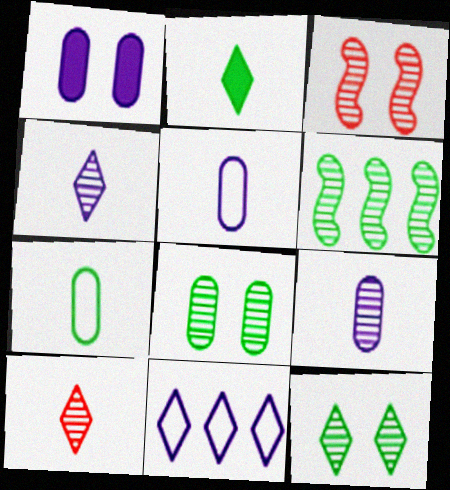[]